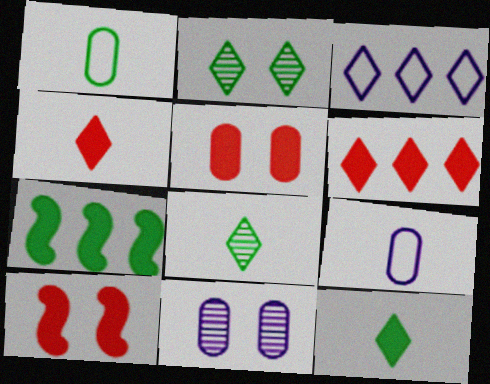[[1, 2, 7], 
[2, 3, 4]]